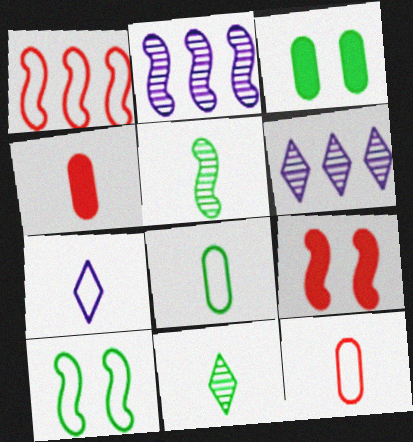[[4, 5, 7], 
[4, 6, 10], 
[6, 8, 9]]